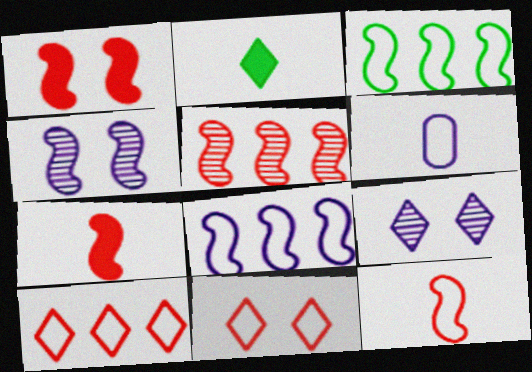[[1, 5, 12], 
[2, 9, 10], 
[3, 4, 7], 
[3, 6, 11]]